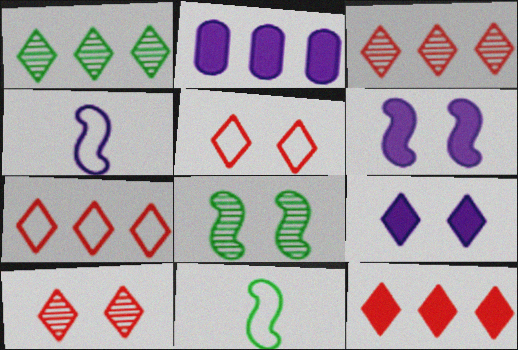[[2, 10, 11], 
[3, 7, 12]]